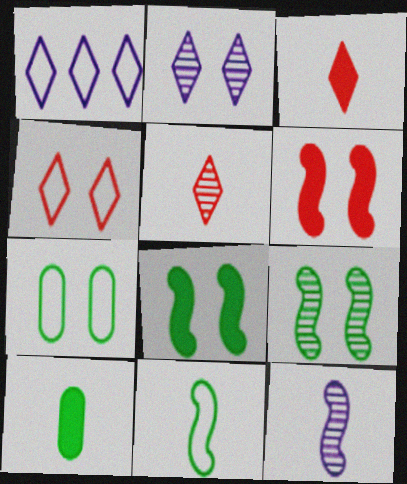[[2, 6, 7]]